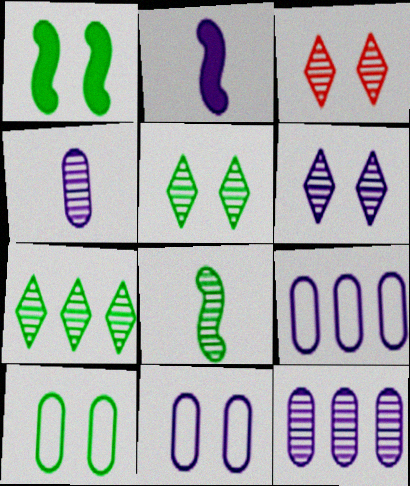[[1, 3, 11], 
[1, 5, 10], 
[2, 6, 9], 
[3, 5, 6], 
[3, 8, 12]]